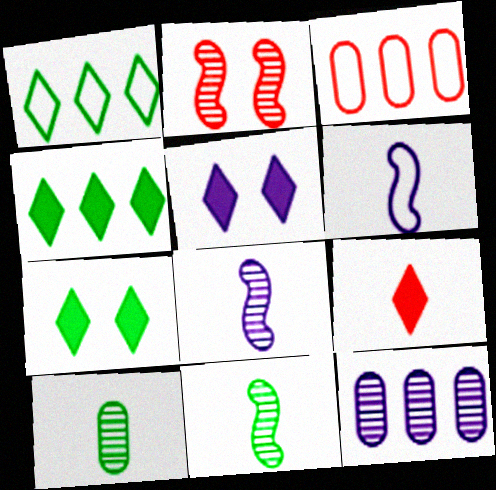[[2, 3, 9], 
[3, 5, 11], 
[3, 7, 8], 
[4, 5, 9], 
[5, 6, 12], 
[6, 9, 10]]